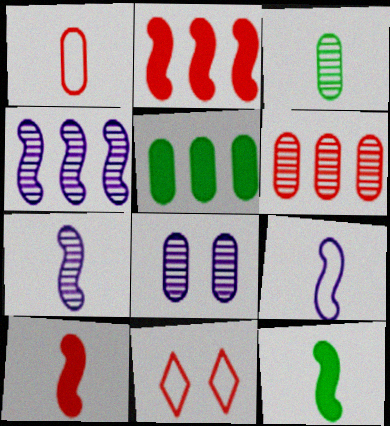[[1, 5, 8], 
[3, 6, 8], 
[5, 7, 11], 
[6, 10, 11]]